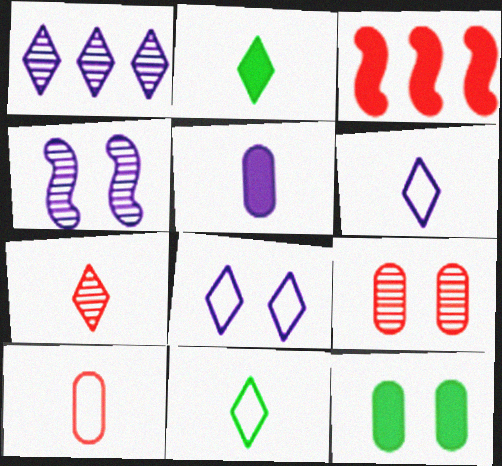[[2, 6, 7]]